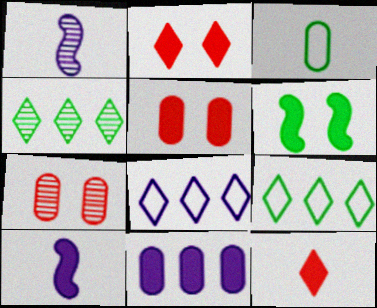[[1, 3, 12], 
[1, 4, 7], 
[1, 5, 9], 
[3, 4, 6], 
[3, 7, 11], 
[6, 11, 12], 
[7, 9, 10]]